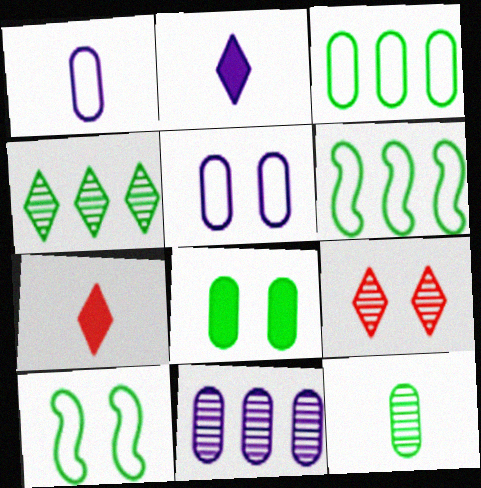[[3, 8, 12], 
[7, 10, 11]]